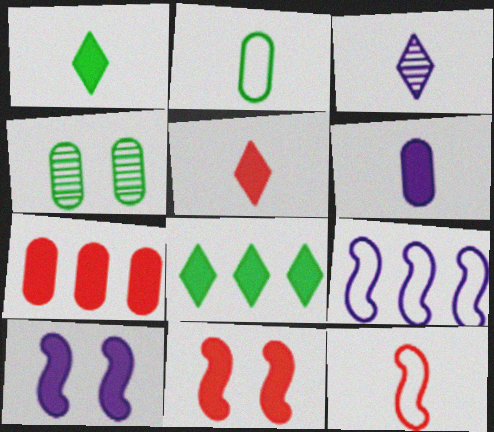[[1, 7, 10], 
[4, 5, 9], 
[5, 7, 11], 
[6, 8, 11]]